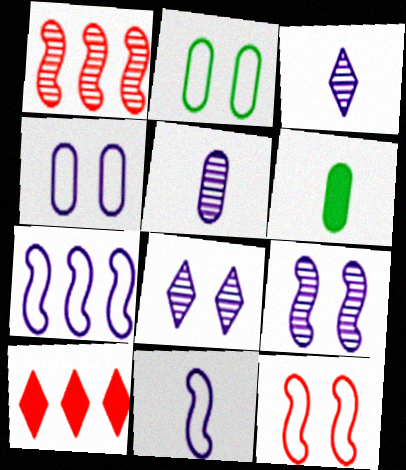[]